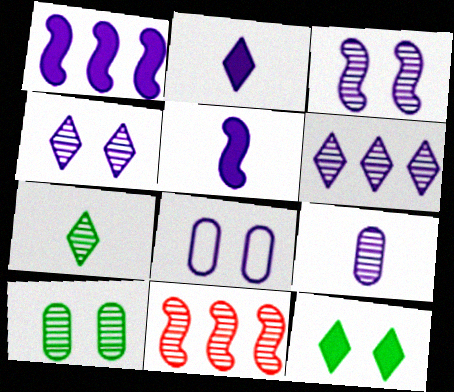[[3, 6, 9], 
[5, 6, 8]]